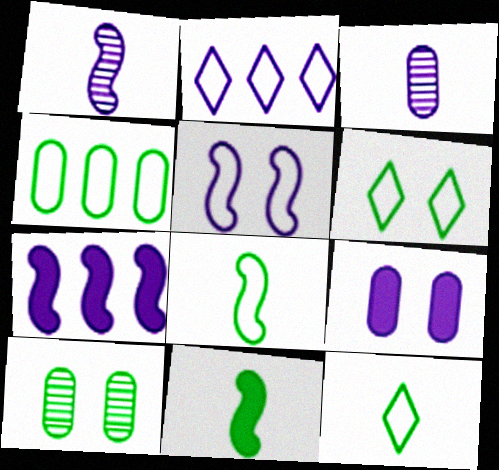[[1, 2, 9], 
[1, 5, 7], 
[4, 6, 8]]